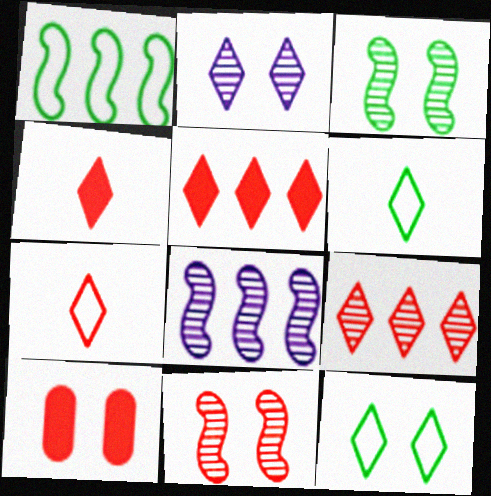[[2, 5, 6], 
[6, 8, 10]]